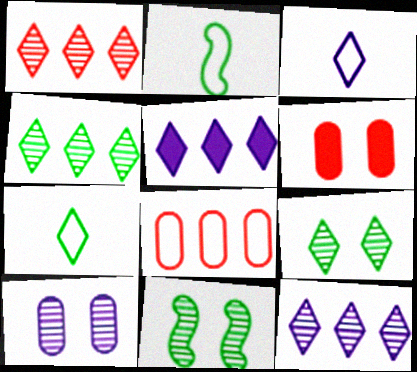[[1, 4, 12], 
[2, 6, 12]]